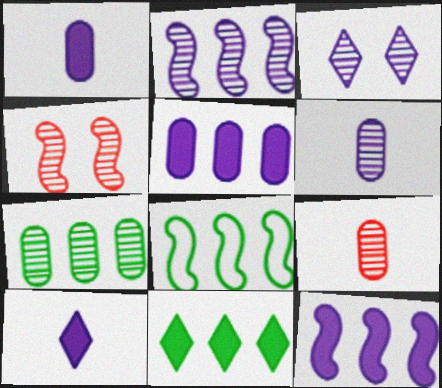[[2, 3, 6], 
[7, 8, 11]]